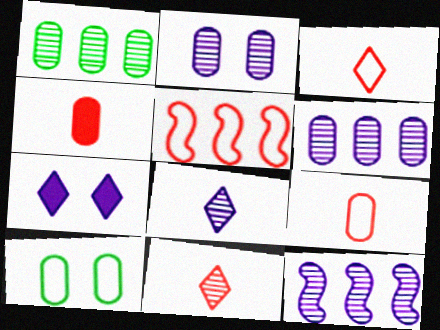[[2, 8, 12], 
[4, 6, 10]]